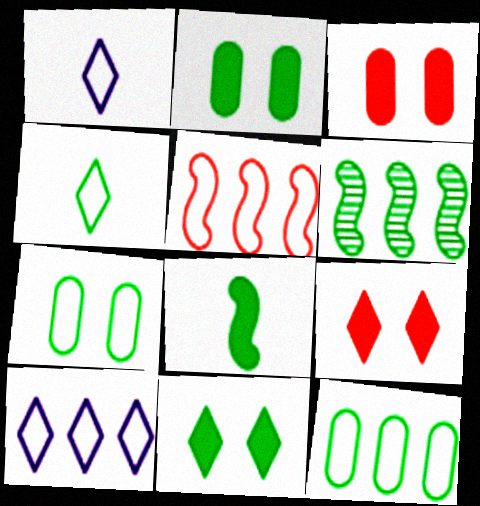[[1, 3, 6], 
[1, 5, 7], 
[2, 4, 6], 
[5, 10, 12]]